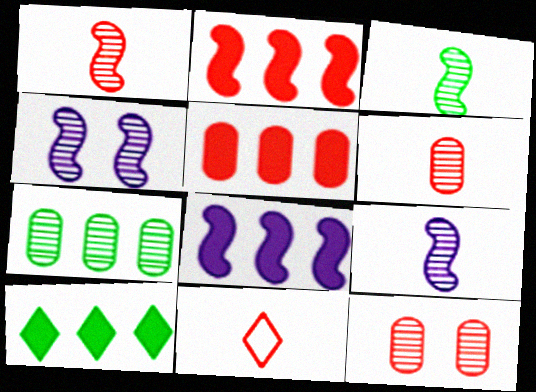[[1, 3, 9], 
[2, 11, 12], 
[5, 8, 10]]